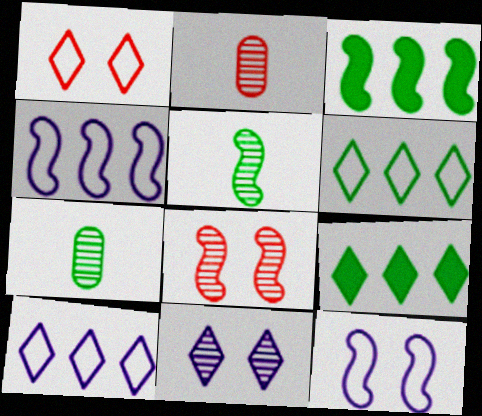[[2, 9, 12]]